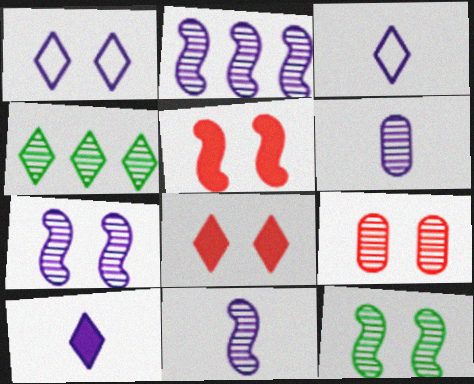[[2, 7, 11], 
[3, 4, 8], 
[4, 9, 11]]